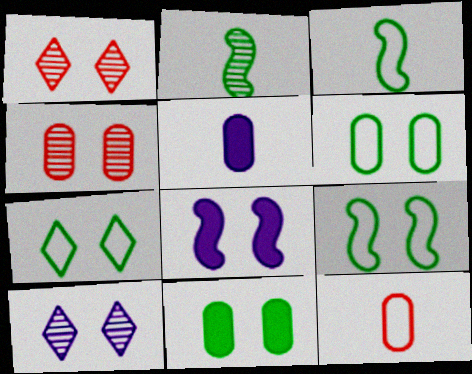[[1, 6, 8], 
[4, 7, 8], 
[6, 7, 9]]